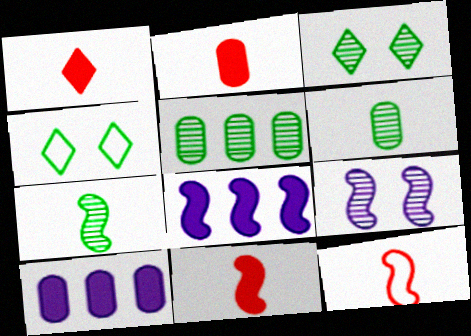[[1, 2, 11], 
[3, 5, 7], 
[3, 10, 12]]